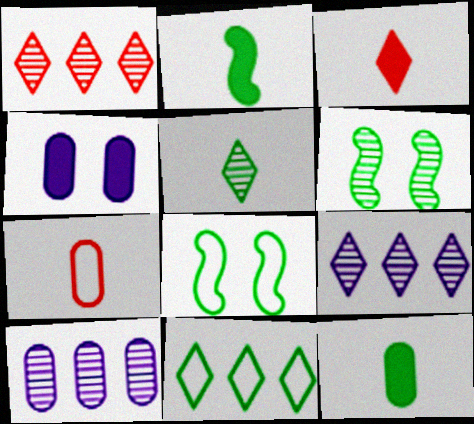[[3, 8, 10], 
[6, 11, 12]]